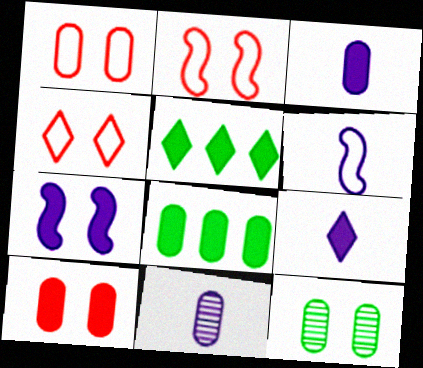[[1, 2, 4], 
[1, 8, 11], 
[2, 5, 11], 
[3, 8, 10], 
[4, 7, 12], 
[6, 9, 11]]